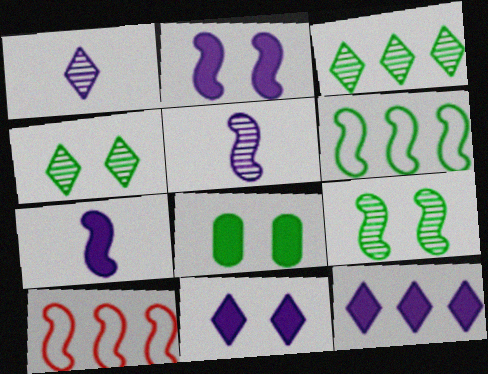[[1, 8, 10], 
[7, 9, 10]]